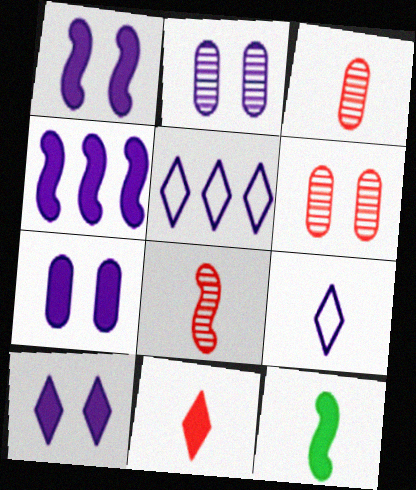[[1, 7, 10], 
[2, 4, 9], 
[3, 9, 12], 
[5, 6, 12]]